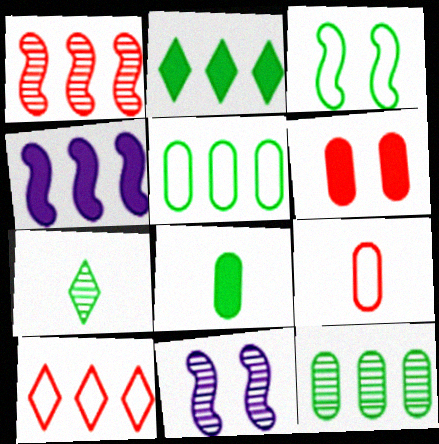[[2, 9, 11], 
[4, 10, 12], 
[8, 10, 11]]